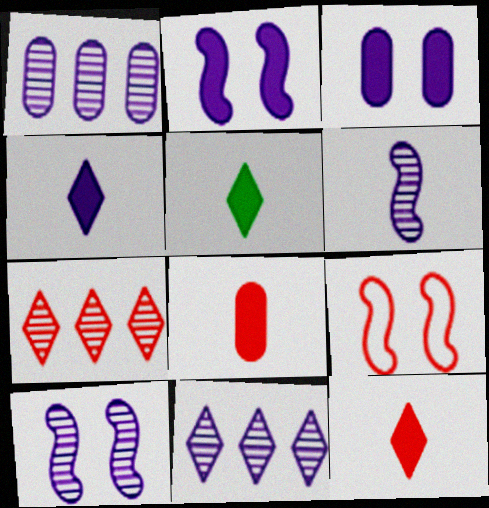[[1, 5, 9], 
[4, 5, 12], 
[7, 8, 9]]